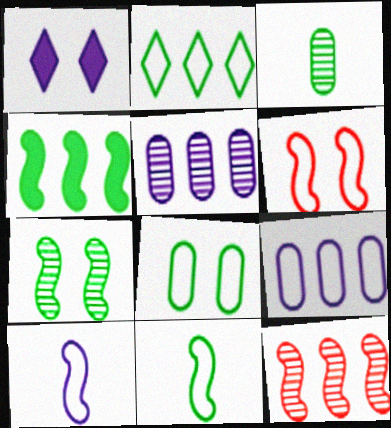[[1, 5, 10], 
[2, 8, 11], 
[4, 7, 11]]